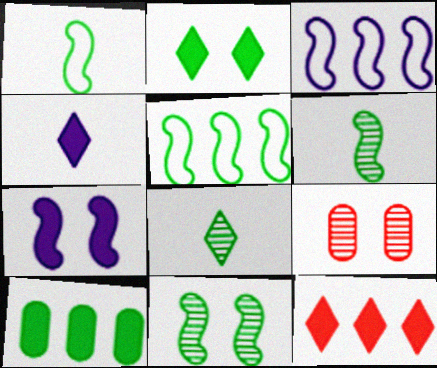[[2, 4, 12], 
[4, 5, 9]]